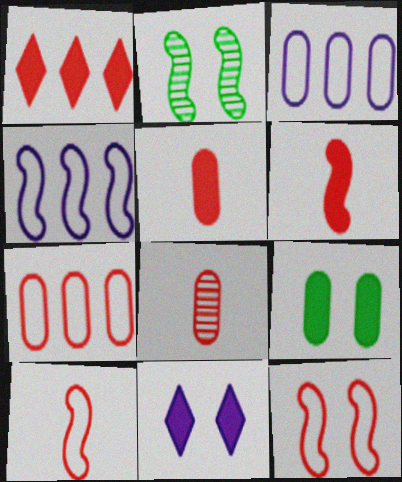[[1, 8, 12], 
[2, 4, 6], 
[3, 8, 9]]